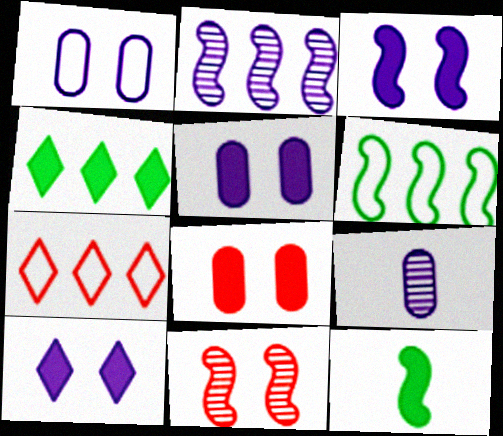[[3, 5, 10]]